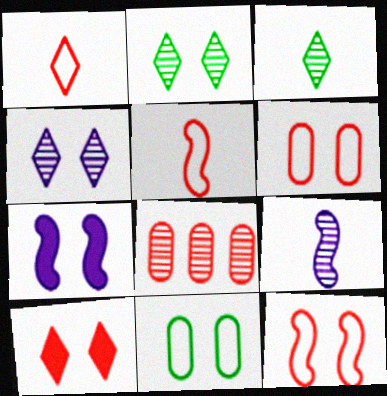[[2, 6, 7], 
[2, 8, 9], 
[5, 8, 10]]